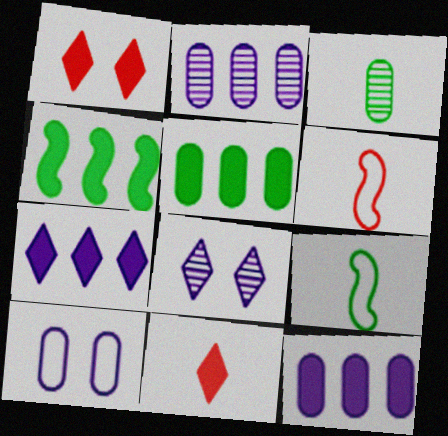[[1, 2, 9], 
[5, 6, 8]]